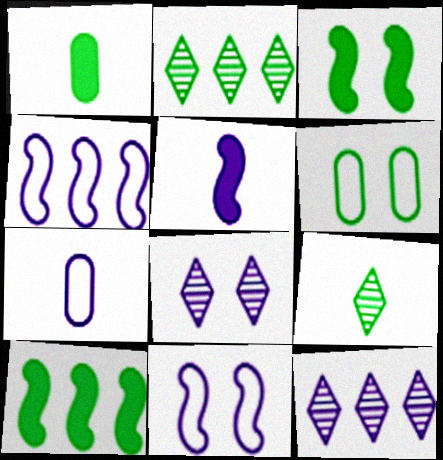[[6, 9, 10]]